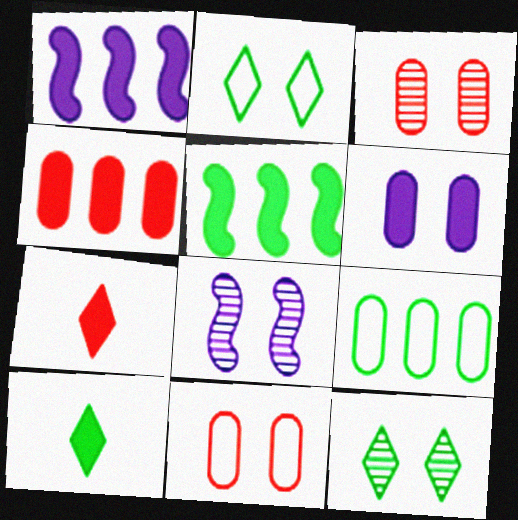[[3, 8, 12], 
[5, 6, 7], 
[7, 8, 9]]